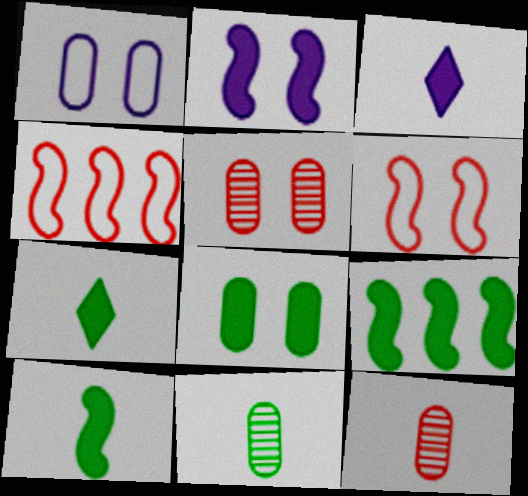[[1, 5, 8], 
[7, 8, 9]]